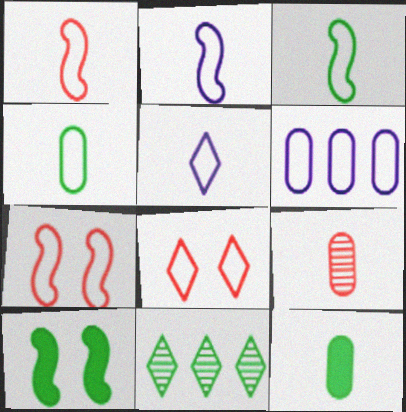[[1, 2, 3], 
[1, 4, 5], 
[3, 6, 8], 
[4, 10, 11]]